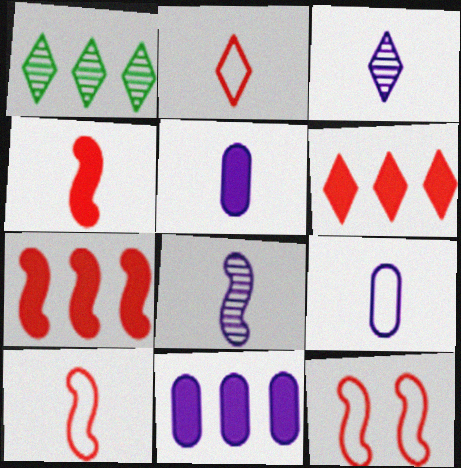[[1, 5, 12]]